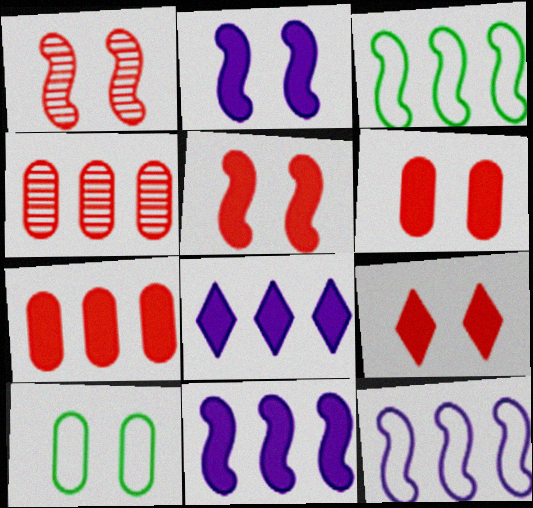[[3, 4, 8], 
[5, 6, 9]]